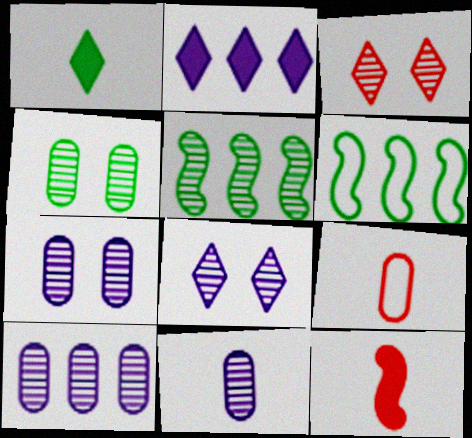[[1, 4, 6], 
[3, 5, 11], 
[7, 10, 11]]